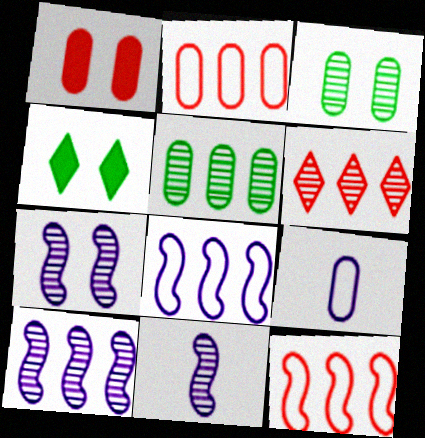[[1, 5, 9], 
[2, 4, 11], 
[3, 6, 11], 
[5, 6, 10], 
[7, 10, 11]]